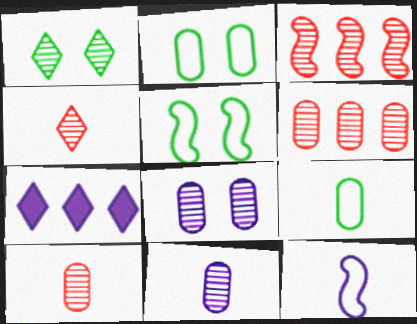[[1, 3, 11], 
[5, 7, 10], 
[7, 8, 12]]